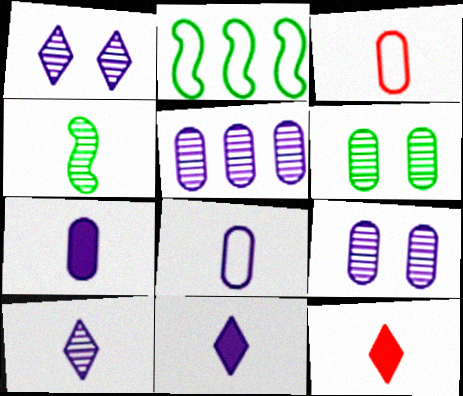[[2, 9, 12], 
[3, 4, 11], 
[4, 8, 12]]